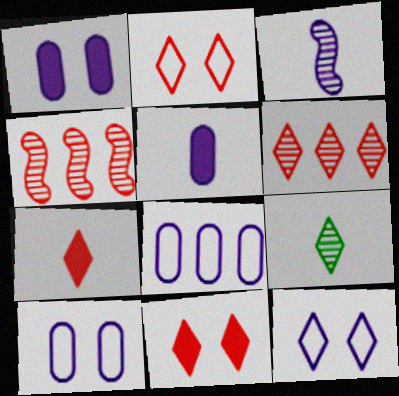[[2, 6, 7]]